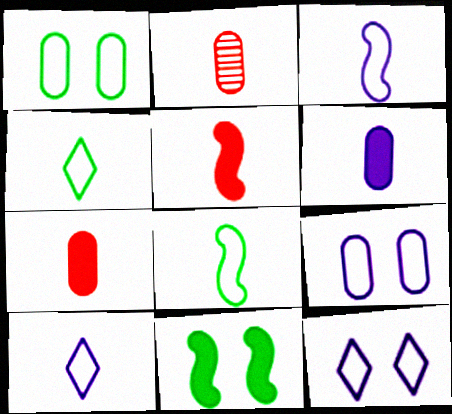[]